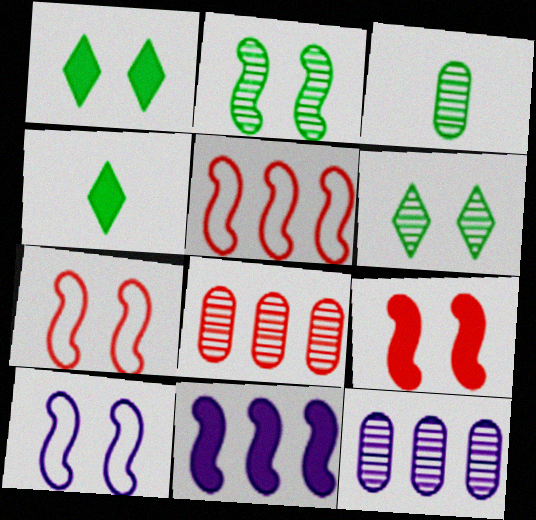[[2, 9, 10], 
[4, 7, 12], 
[4, 8, 10]]